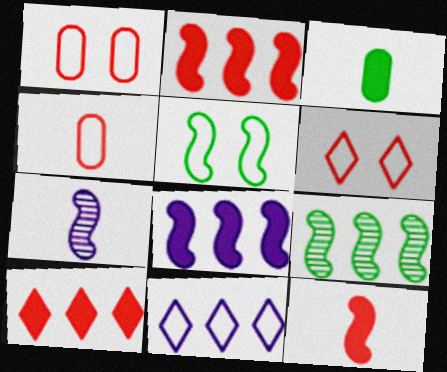[[2, 5, 7], 
[4, 5, 11]]